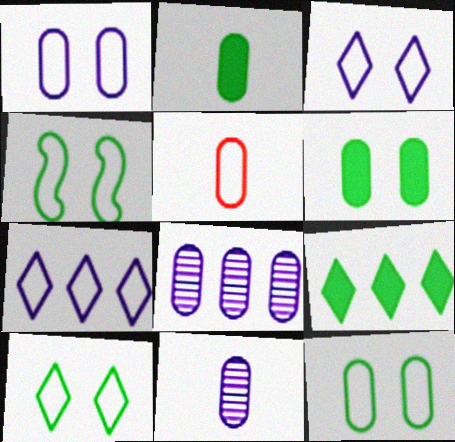[[2, 5, 11], 
[4, 5, 7], 
[4, 10, 12], 
[5, 6, 8]]